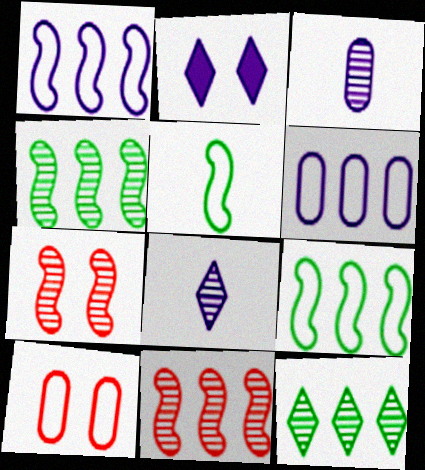[[1, 2, 3], 
[3, 7, 12]]